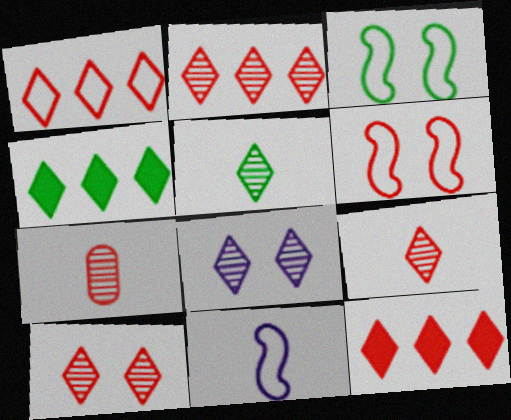[[1, 2, 12], 
[2, 5, 8], 
[2, 9, 10], 
[6, 7, 12]]